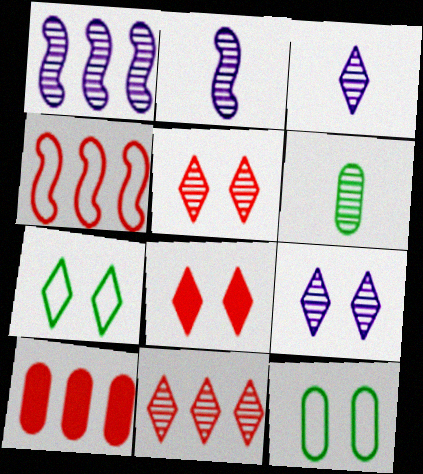[[1, 5, 6], 
[2, 7, 10], 
[4, 10, 11], 
[7, 8, 9]]